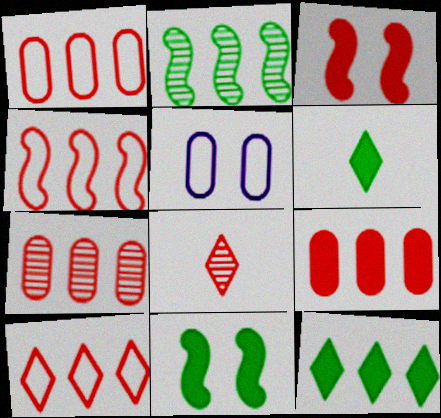[[1, 3, 8], 
[1, 4, 10], 
[1, 7, 9]]